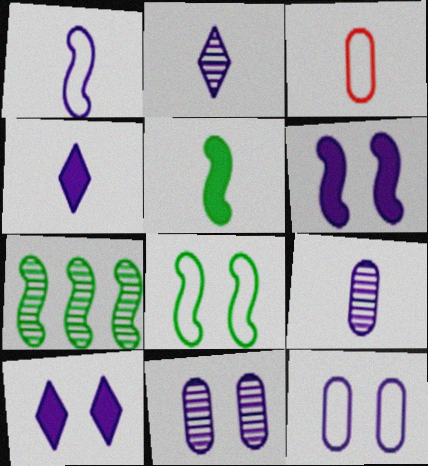[[1, 4, 9], 
[2, 3, 5], 
[3, 7, 10], 
[5, 7, 8]]